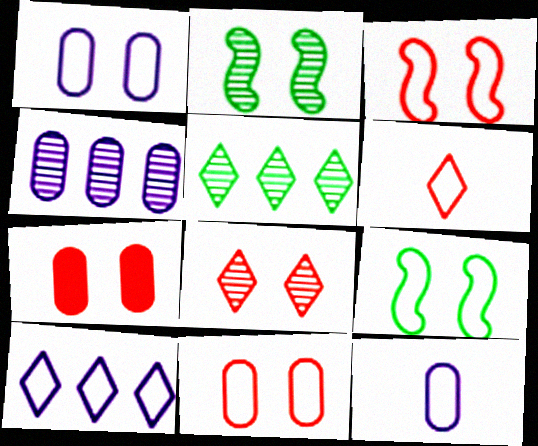[[3, 7, 8]]